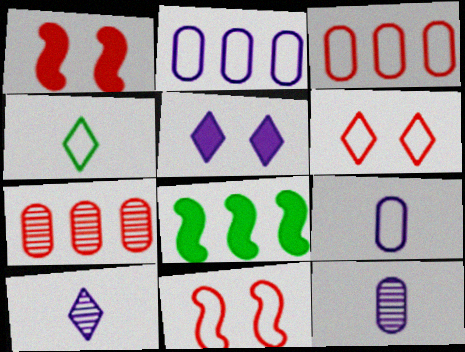[[2, 4, 11], 
[6, 8, 12]]